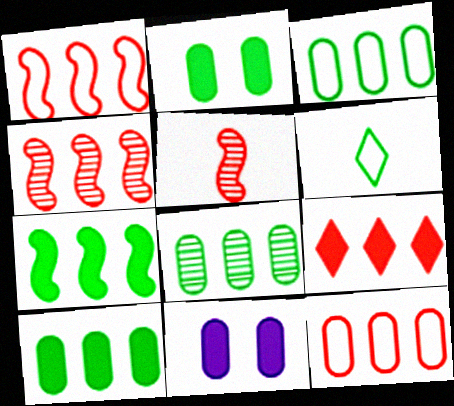[[3, 8, 10], 
[4, 6, 11], 
[4, 9, 12]]